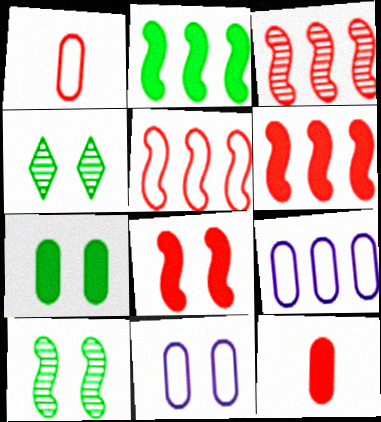[[3, 5, 6], 
[4, 8, 11]]